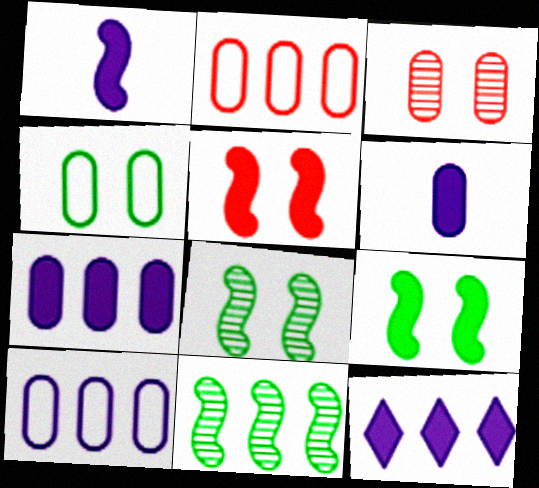[[2, 11, 12]]